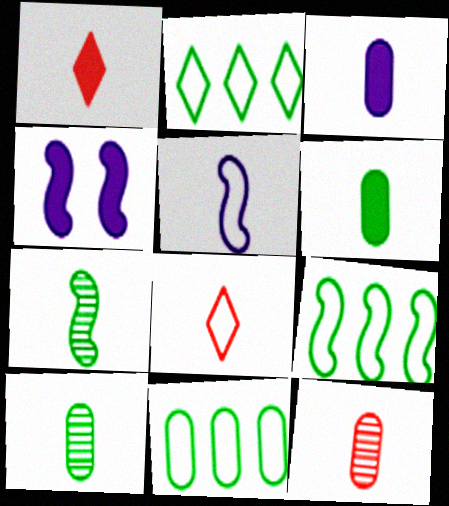[[1, 5, 10], 
[2, 4, 12], 
[2, 9, 11], 
[3, 7, 8]]